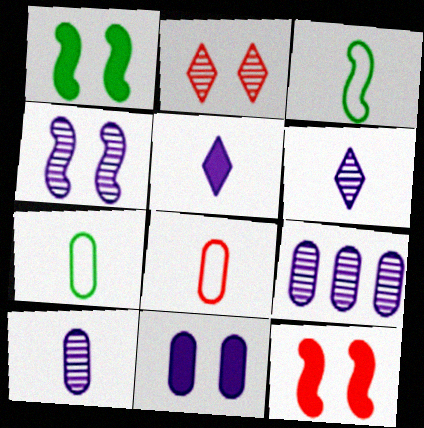[[4, 6, 9]]